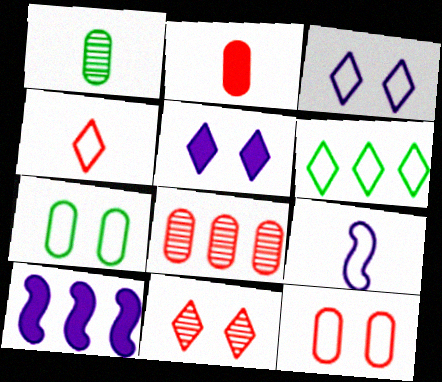[[2, 8, 12], 
[3, 4, 6], 
[6, 8, 10], 
[6, 9, 12]]